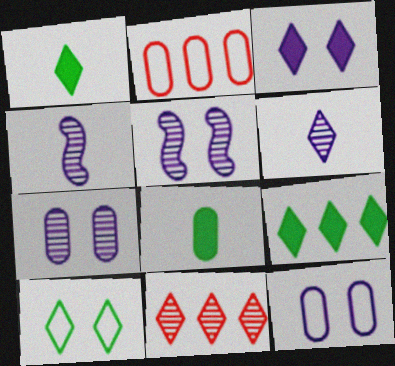[[1, 2, 5], 
[2, 7, 8], 
[3, 5, 12]]